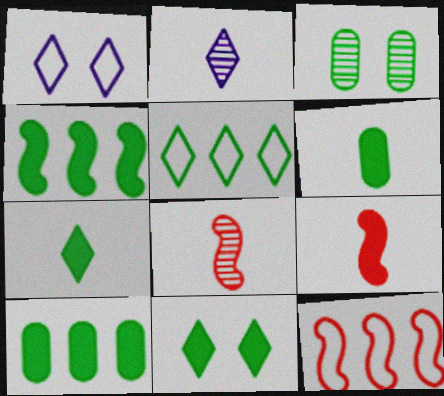[[1, 8, 10], 
[4, 6, 11]]